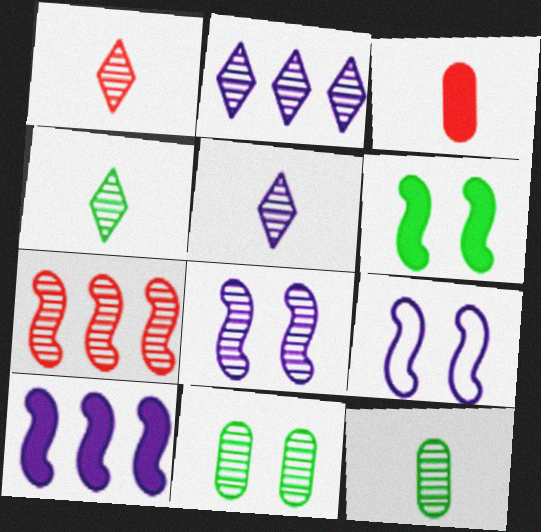[[1, 4, 5], 
[5, 7, 11]]